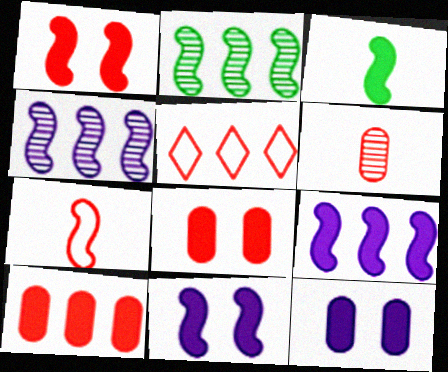[[1, 3, 9], 
[1, 5, 6], 
[2, 7, 11]]